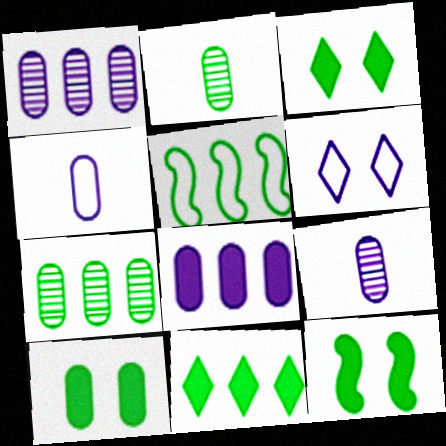[[2, 3, 5], 
[3, 10, 12], 
[5, 7, 11]]